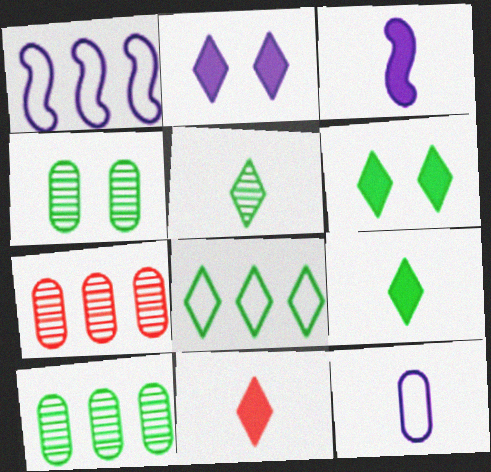[[1, 4, 11], 
[5, 6, 8]]